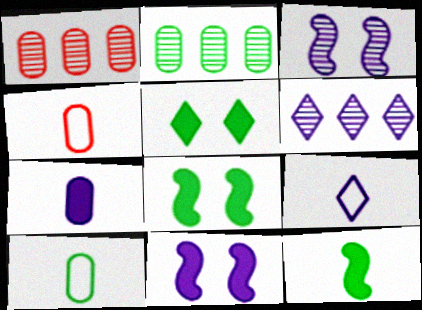[[1, 8, 9], 
[4, 6, 8]]